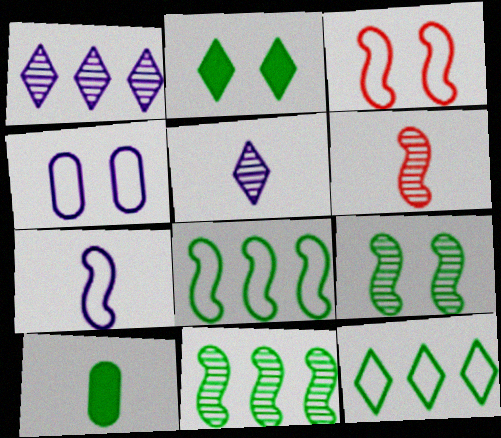[[1, 3, 10], 
[3, 7, 8], 
[9, 10, 12]]